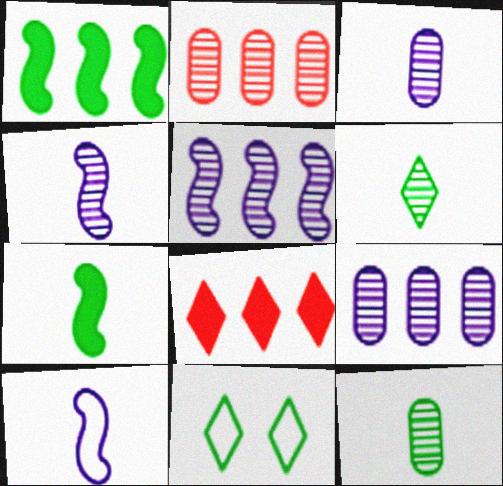[[1, 11, 12]]